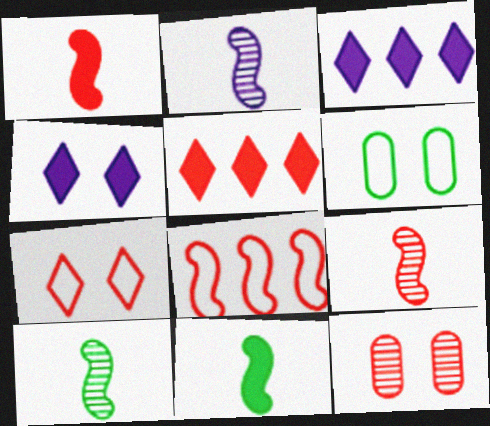[[2, 5, 6], 
[2, 9, 10], 
[3, 6, 9]]